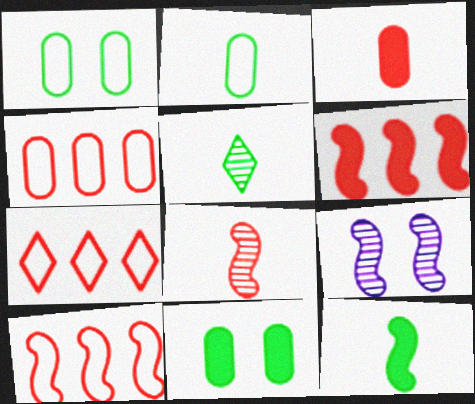[[2, 5, 12], 
[4, 7, 10], 
[9, 10, 12]]